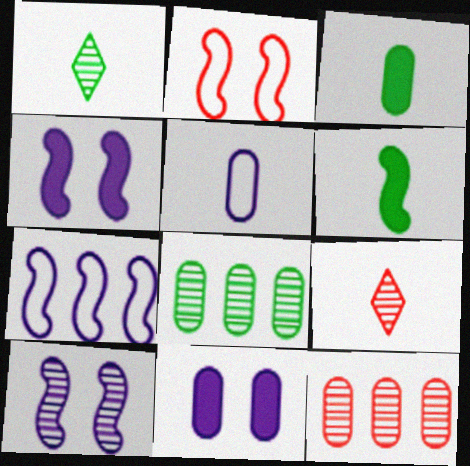[[1, 10, 12], 
[5, 6, 9], 
[8, 9, 10]]